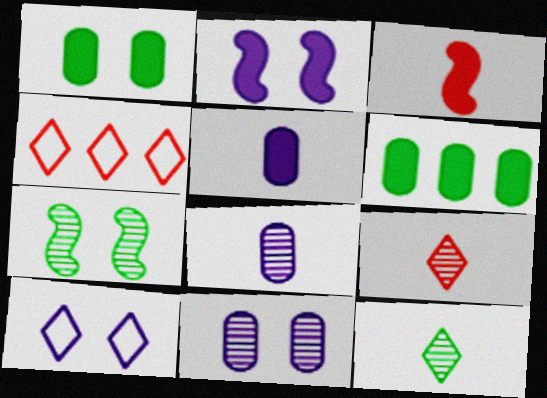[[2, 10, 11], 
[4, 5, 7]]